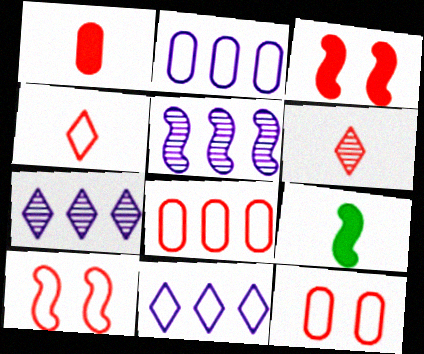[[3, 6, 8], 
[4, 8, 10], 
[5, 9, 10], 
[7, 9, 12]]